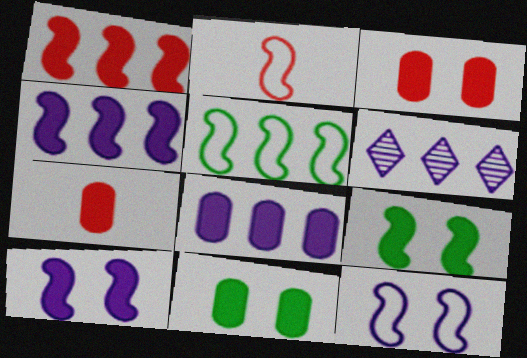[[2, 5, 12], 
[2, 6, 11], 
[7, 8, 11]]